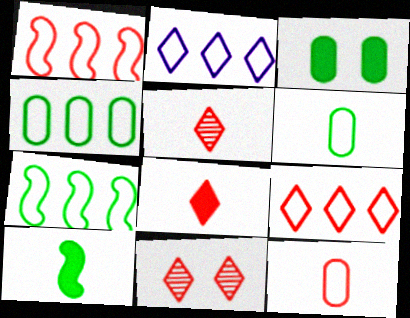[[1, 2, 4], 
[8, 9, 11]]